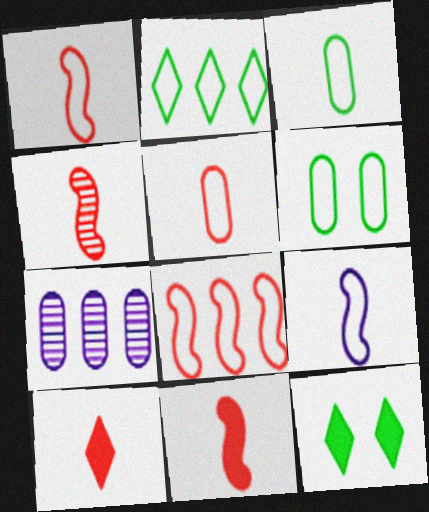[[1, 4, 11], 
[1, 7, 12], 
[4, 5, 10]]